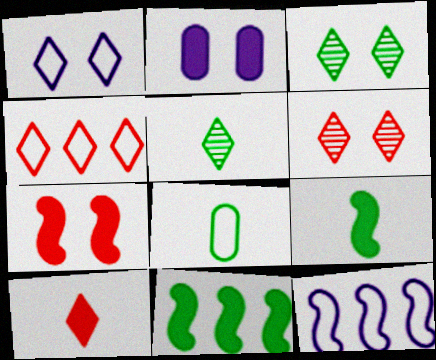[[2, 10, 11], 
[3, 8, 11], 
[4, 6, 10], 
[5, 8, 9]]